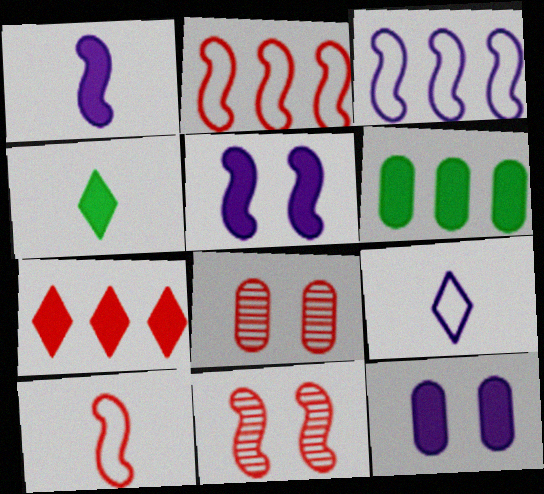[[3, 4, 8], 
[6, 9, 11], 
[7, 8, 10]]